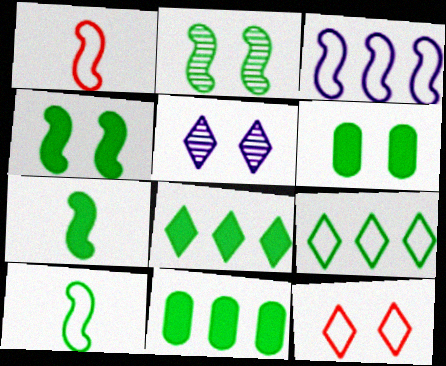[[1, 5, 11], 
[6, 7, 8]]